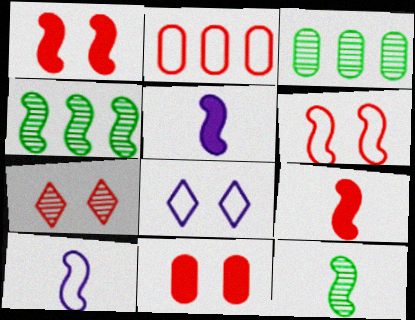[[1, 4, 10], 
[2, 7, 9], 
[3, 8, 9], 
[4, 5, 6], 
[6, 7, 11], 
[9, 10, 12]]